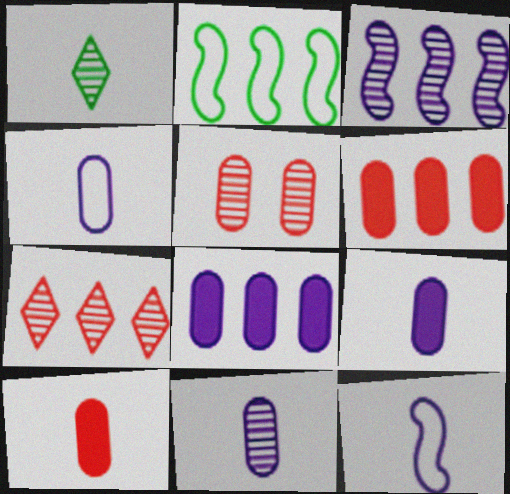[[1, 3, 5], 
[1, 10, 12], 
[2, 7, 8], 
[4, 9, 11]]